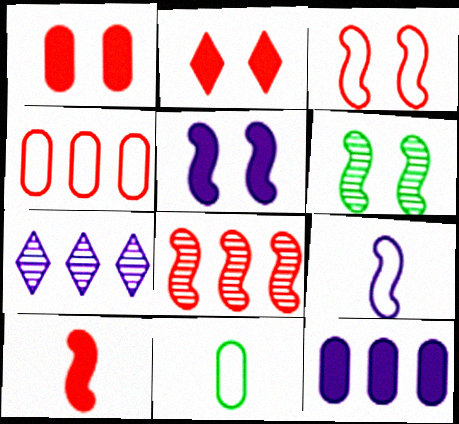[[3, 5, 6], 
[3, 8, 10]]